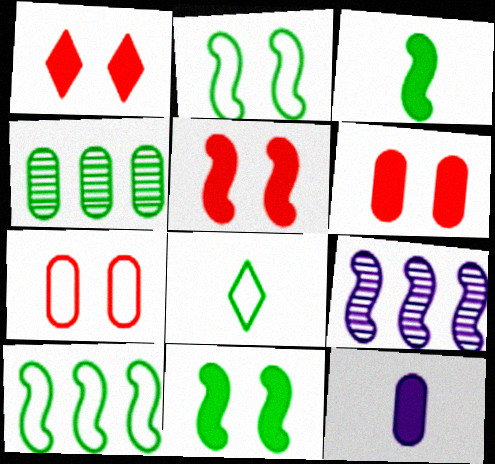[[1, 5, 6], 
[4, 7, 12], 
[4, 8, 11], 
[6, 8, 9]]